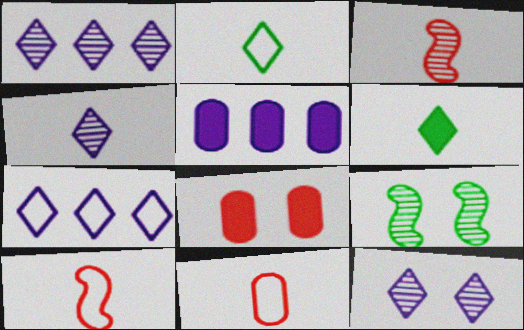[[1, 4, 12]]